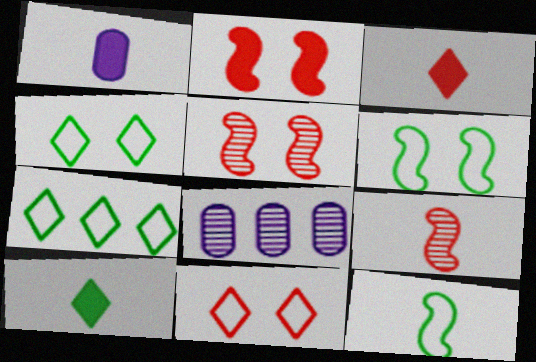[[1, 5, 7], 
[3, 6, 8]]